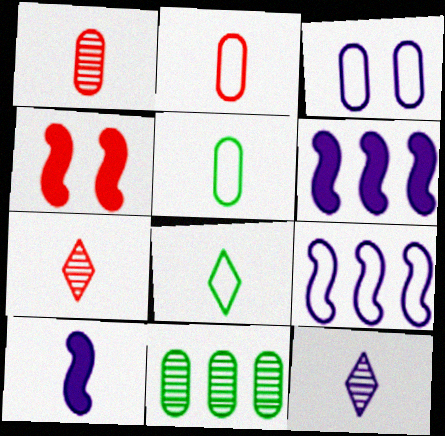[[1, 8, 10], 
[3, 6, 12], 
[5, 7, 10]]